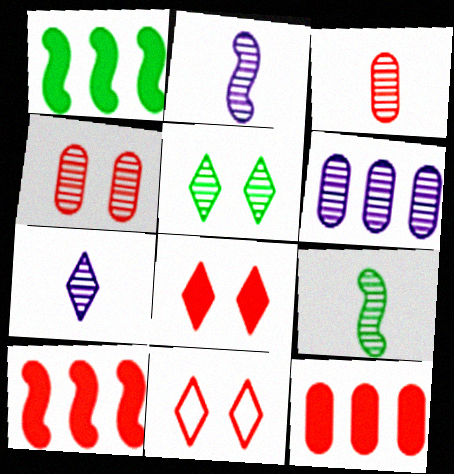[[3, 7, 9], 
[3, 10, 11]]